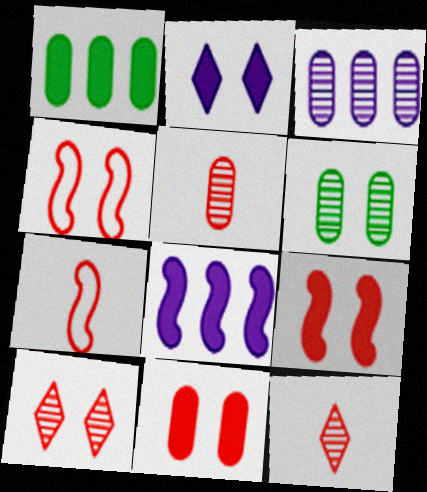[[2, 4, 6], 
[3, 5, 6], 
[4, 10, 11]]